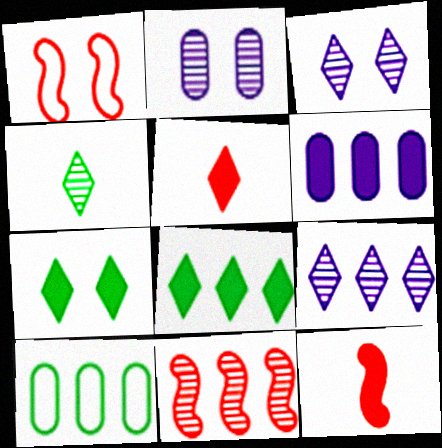[[1, 2, 7], 
[1, 4, 6], 
[1, 11, 12], 
[2, 4, 11], 
[3, 10, 12], 
[6, 7, 12]]